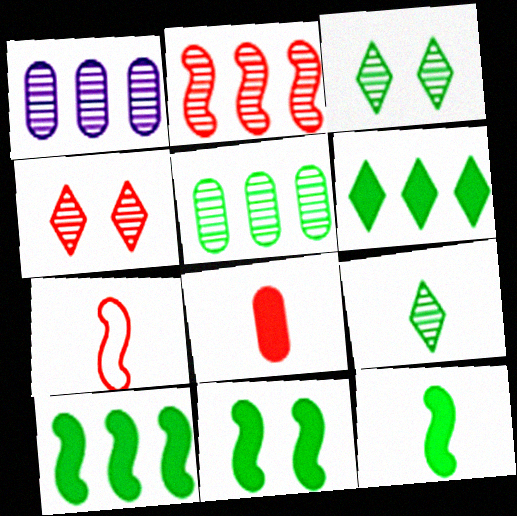[[10, 11, 12]]